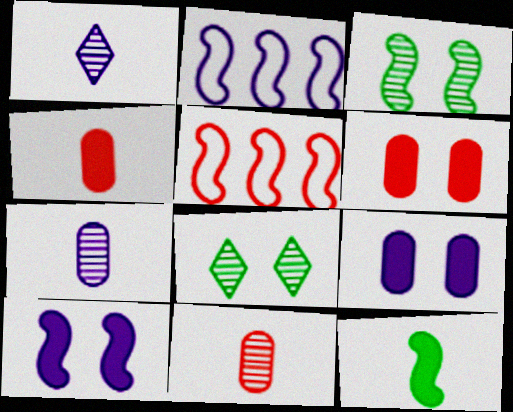[[1, 2, 9], 
[2, 4, 8]]